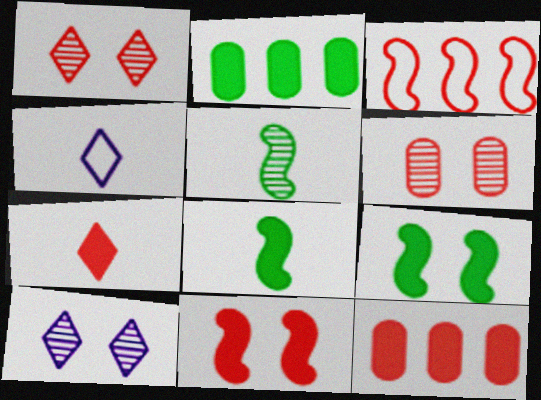[[3, 6, 7], 
[7, 11, 12]]